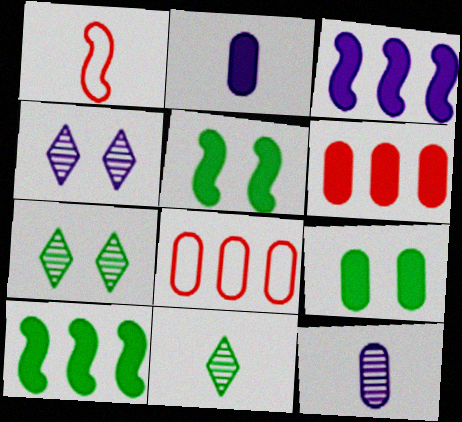[[1, 2, 11], 
[2, 6, 9], 
[8, 9, 12]]